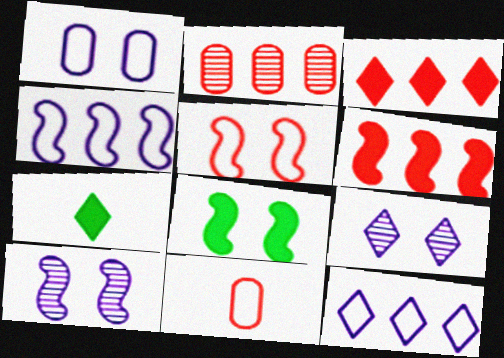[[5, 8, 10]]